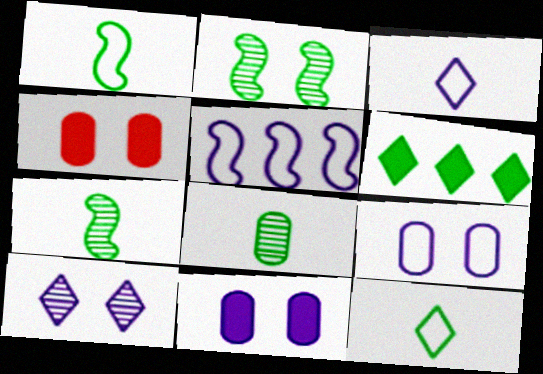[[3, 5, 9]]